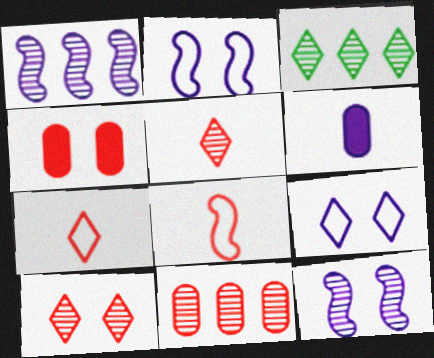[[1, 3, 11], 
[1, 6, 9]]